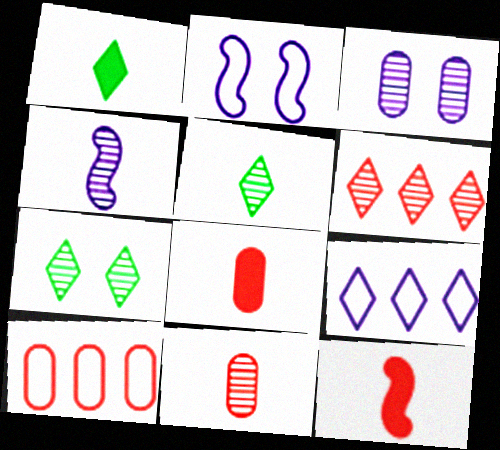[[4, 5, 11]]